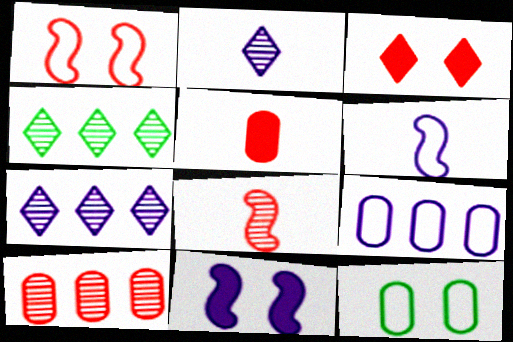[[2, 9, 11]]